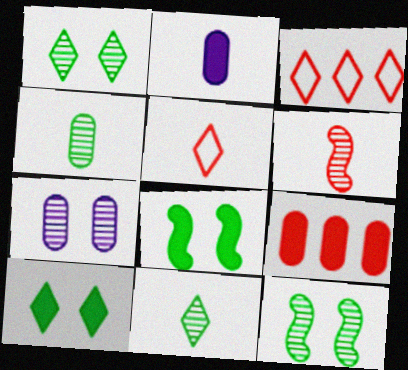[[2, 3, 12]]